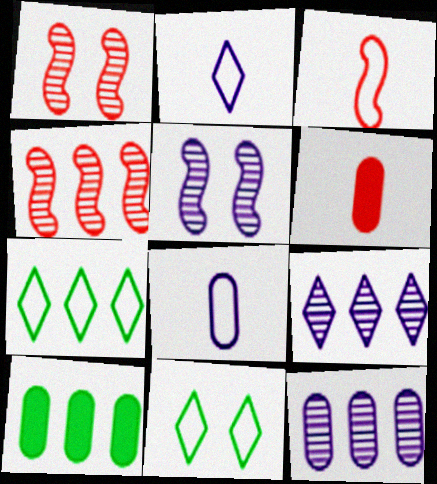[[1, 2, 10], 
[5, 6, 7]]